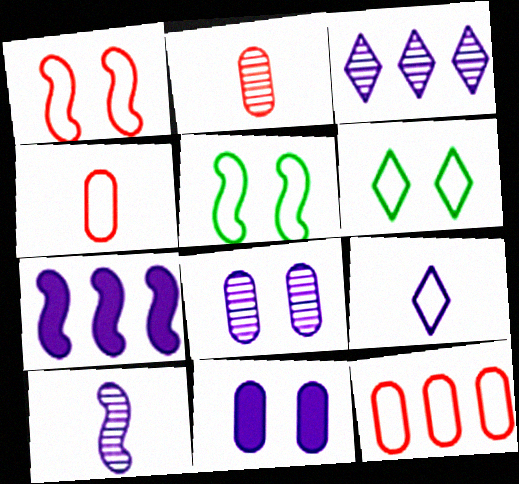[[2, 6, 7], 
[3, 8, 10], 
[5, 9, 12], 
[7, 8, 9]]